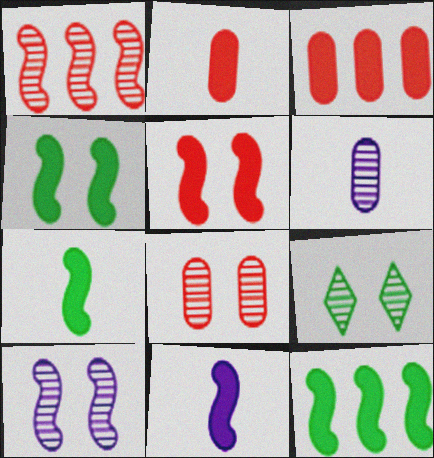[[1, 6, 9], 
[4, 7, 12], 
[5, 11, 12], 
[8, 9, 10]]